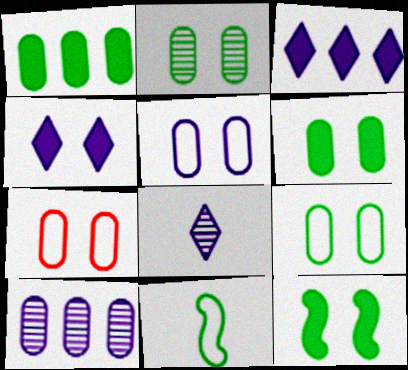[[2, 6, 9], 
[5, 7, 9]]